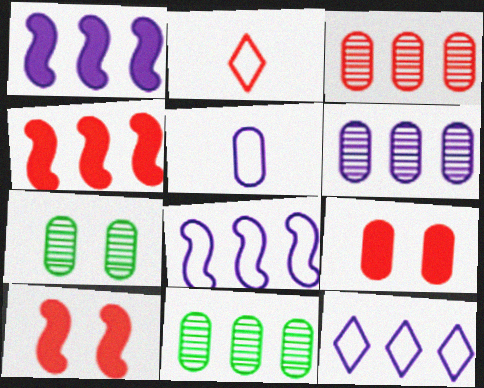[[1, 2, 7], 
[1, 6, 12], 
[2, 3, 10], 
[3, 6, 11], 
[4, 11, 12], 
[5, 9, 11]]